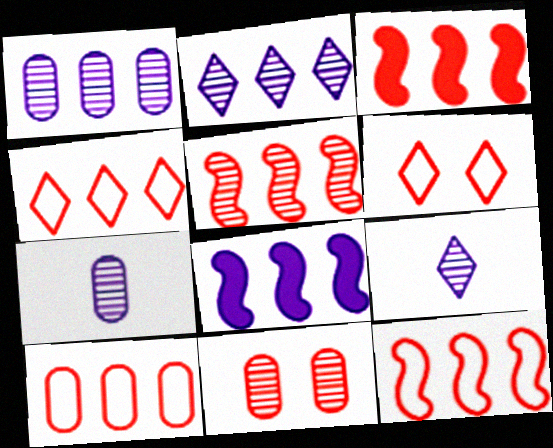[[3, 5, 12], 
[4, 10, 12]]